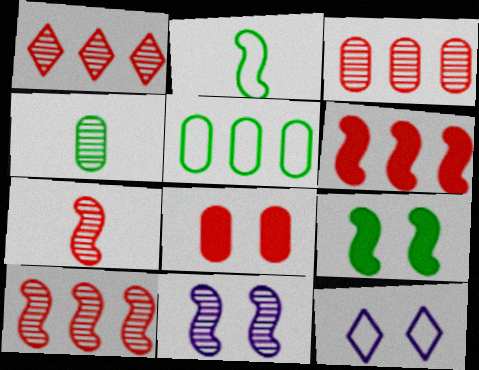[[1, 3, 10], 
[1, 4, 11], 
[2, 6, 11], 
[4, 6, 12]]